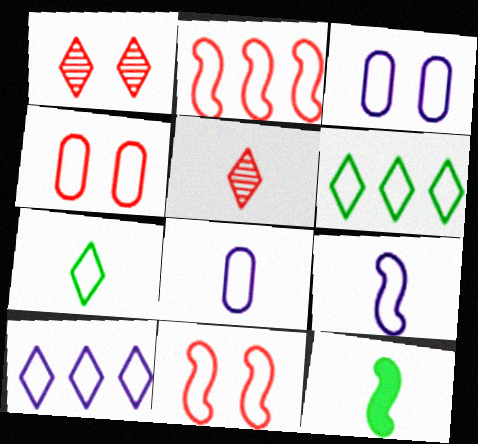[[2, 3, 7], 
[3, 9, 10], 
[4, 6, 9], 
[5, 8, 12], 
[6, 8, 11]]